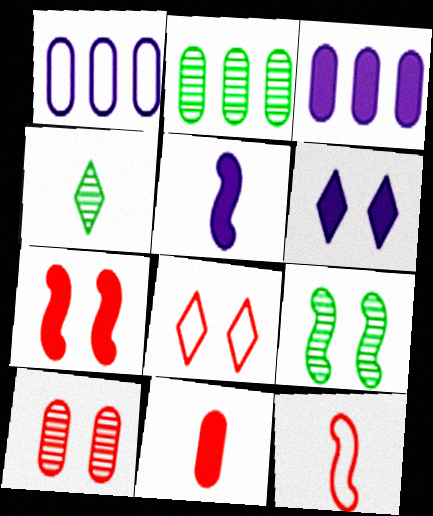[[1, 4, 7], 
[2, 4, 9], 
[2, 5, 8], 
[2, 6, 12], 
[3, 5, 6], 
[7, 8, 10]]